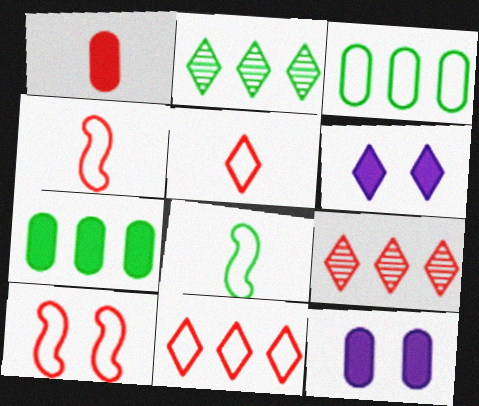[[1, 7, 12], 
[1, 9, 10], 
[2, 4, 12], 
[2, 5, 6], 
[8, 9, 12]]